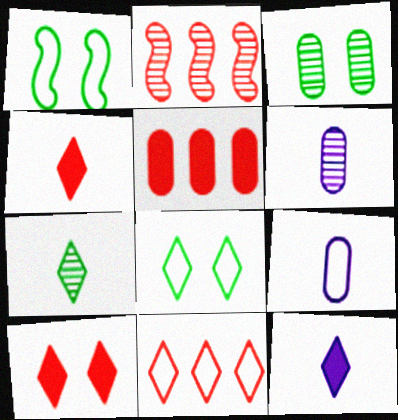[[1, 9, 11], 
[2, 5, 11], 
[3, 5, 9]]